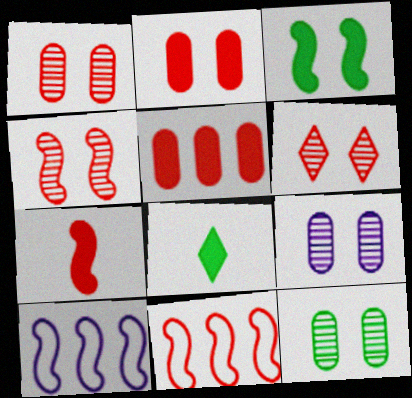[[1, 4, 6], 
[1, 8, 10], 
[1, 9, 12], 
[4, 7, 11], 
[8, 9, 11]]